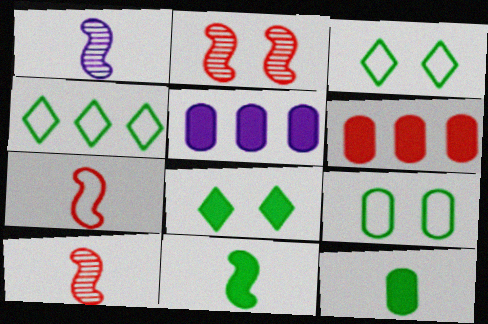[[1, 3, 6], 
[1, 7, 11], 
[3, 5, 10]]